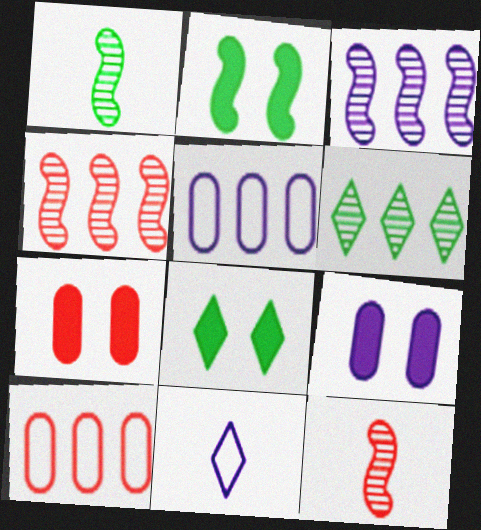[[3, 9, 11], 
[5, 8, 12]]